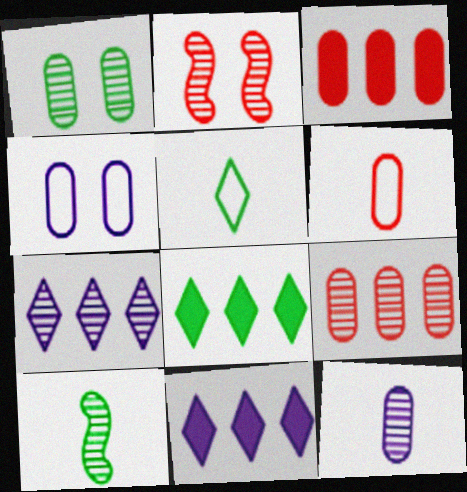[[1, 9, 12]]